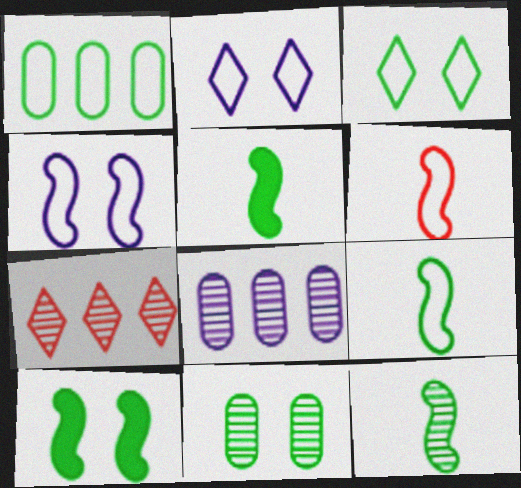[[1, 2, 6], 
[1, 3, 9], 
[3, 10, 11], 
[5, 9, 12]]